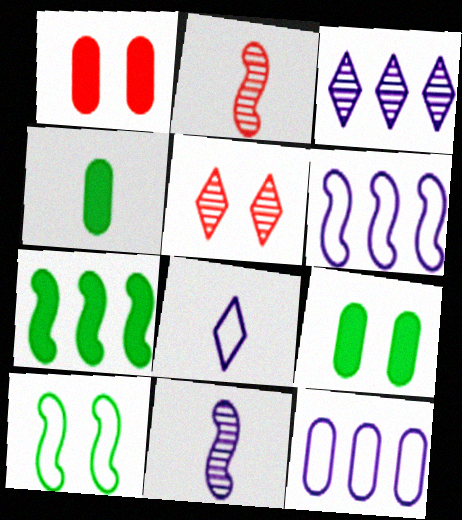[[2, 4, 8], 
[4, 5, 6]]